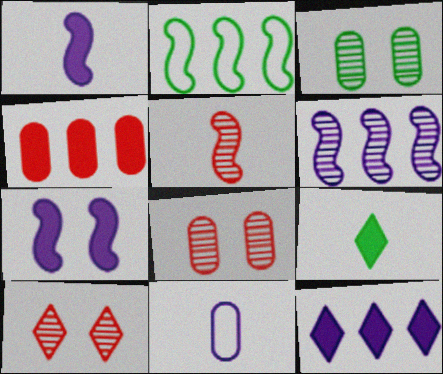[[2, 3, 9], 
[2, 5, 7], 
[3, 4, 11], 
[4, 7, 9], 
[5, 9, 11]]